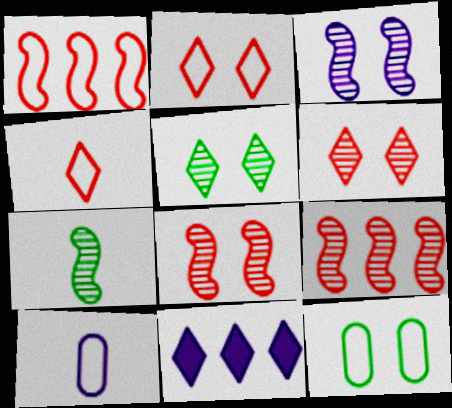[[3, 7, 9], 
[3, 10, 11], 
[4, 5, 11]]